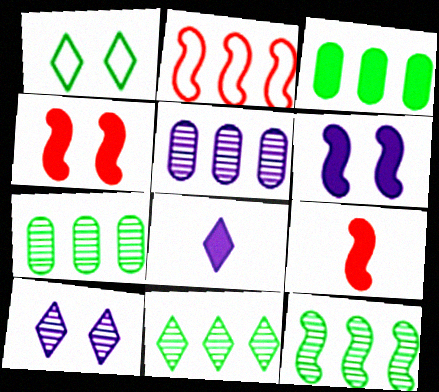[[1, 5, 9], 
[3, 4, 8], 
[7, 11, 12]]